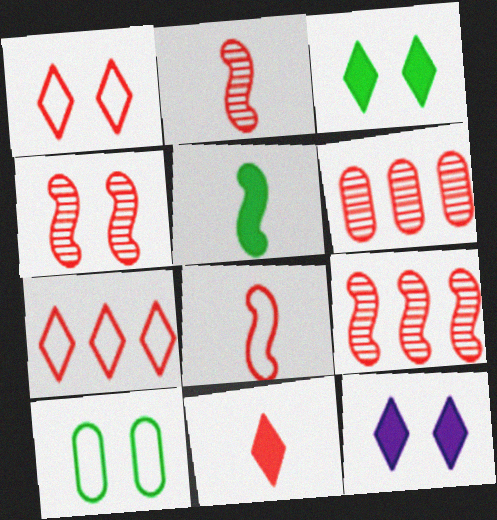[[2, 4, 9], 
[4, 10, 12]]